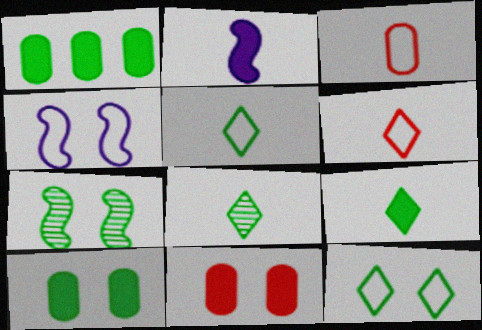[[1, 5, 7], 
[2, 3, 8], 
[5, 8, 9], 
[7, 10, 12]]